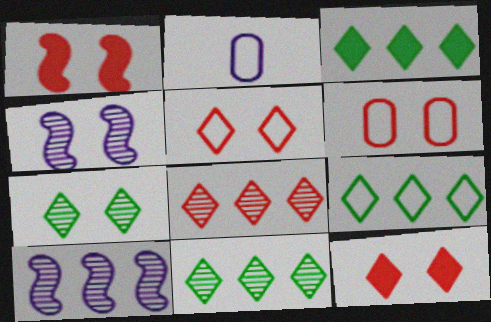[[1, 2, 11], 
[3, 9, 11]]